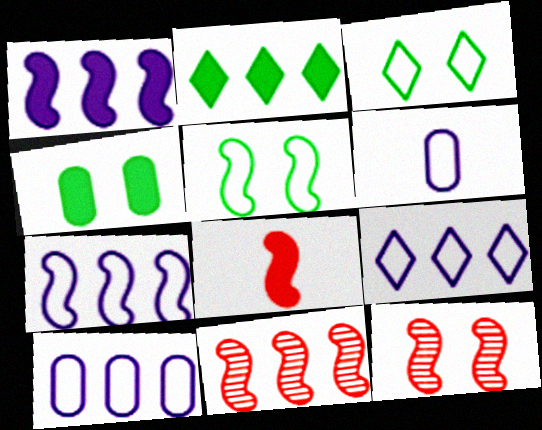[[2, 6, 12], 
[2, 10, 11], 
[7, 9, 10]]